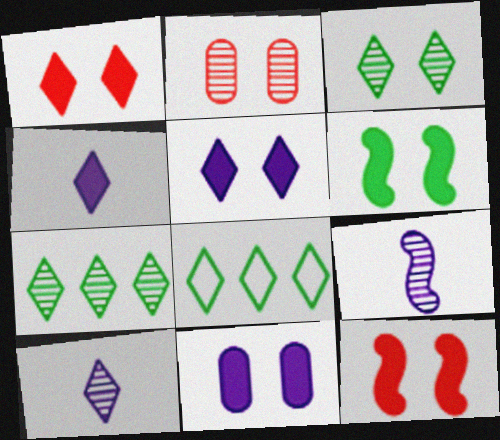[[1, 6, 11], 
[1, 8, 10], 
[2, 7, 9]]